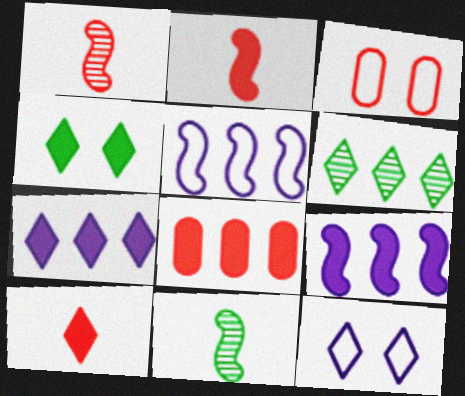[[3, 7, 11], 
[4, 7, 10], 
[5, 6, 8], 
[6, 10, 12], 
[8, 11, 12]]